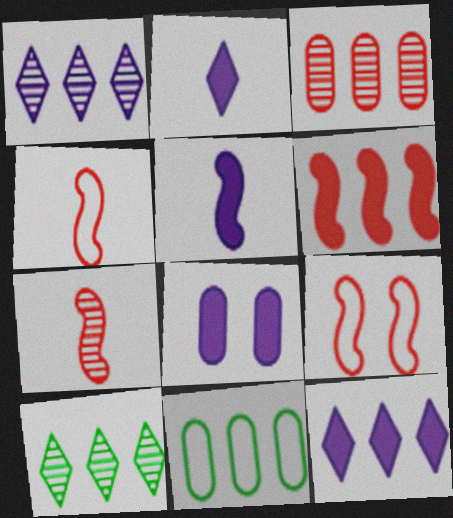[[1, 6, 11], 
[4, 8, 10], 
[5, 8, 12], 
[6, 7, 9]]